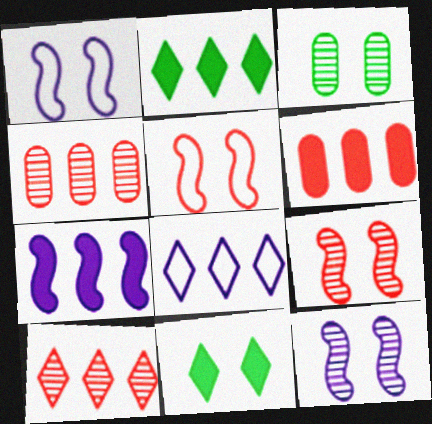[[2, 6, 7], 
[2, 8, 10]]